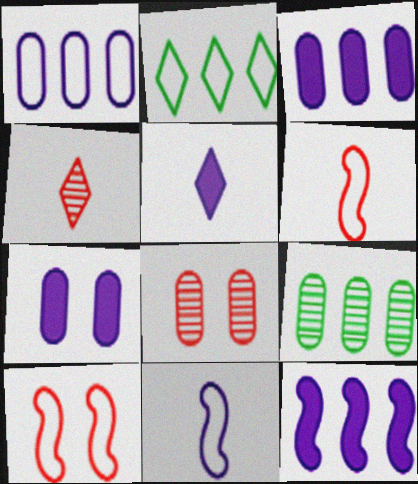[[5, 7, 12], 
[5, 9, 10]]